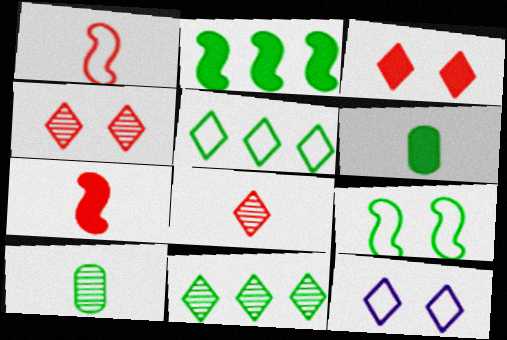[[6, 9, 11]]